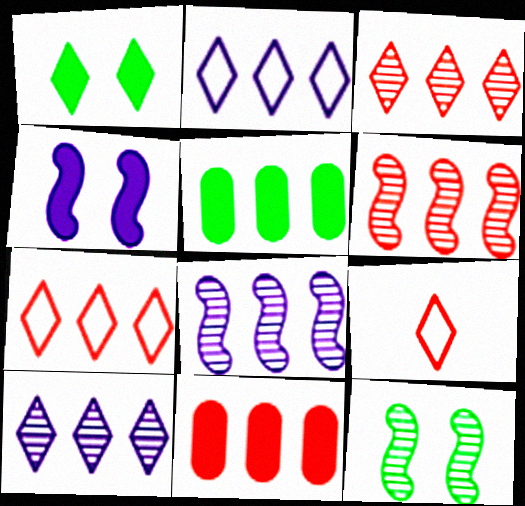[[1, 9, 10], 
[2, 5, 6], 
[5, 7, 8], 
[6, 7, 11]]